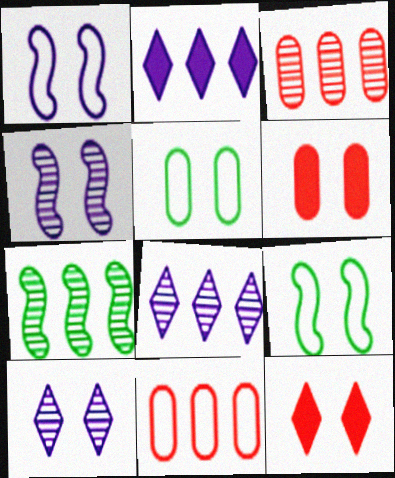[[2, 7, 11], 
[3, 7, 8], 
[4, 5, 12], 
[6, 9, 10]]